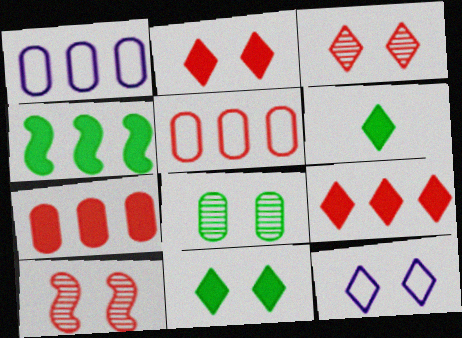[[1, 6, 10], 
[3, 11, 12]]